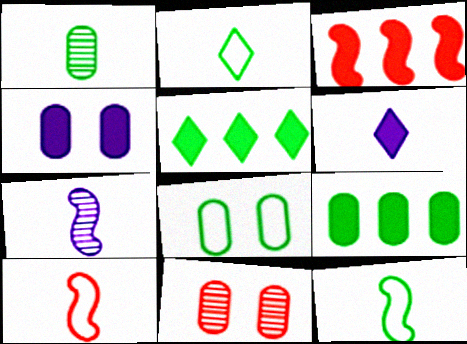[[1, 6, 10], 
[1, 8, 9], 
[4, 8, 11]]